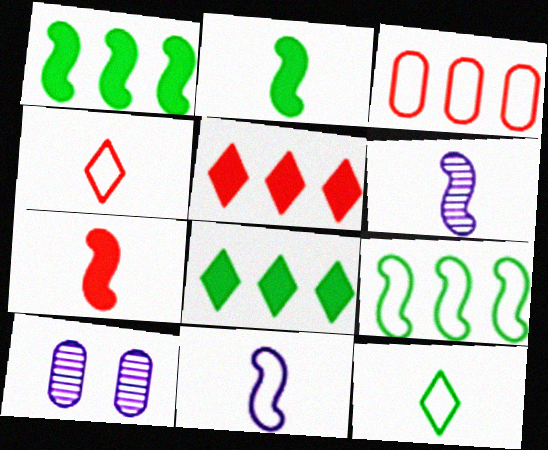[[1, 4, 10]]